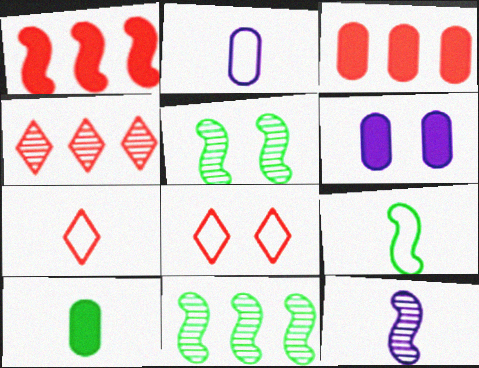[[2, 7, 9], 
[3, 6, 10], 
[4, 6, 9], 
[5, 6, 8], 
[6, 7, 11], 
[7, 10, 12]]